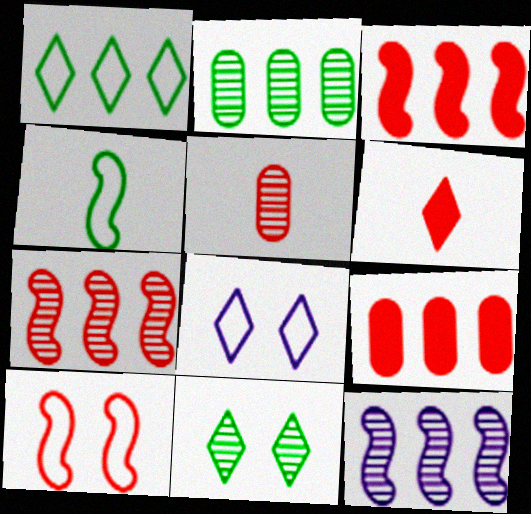[[1, 9, 12], 
[5, 11, 12]]